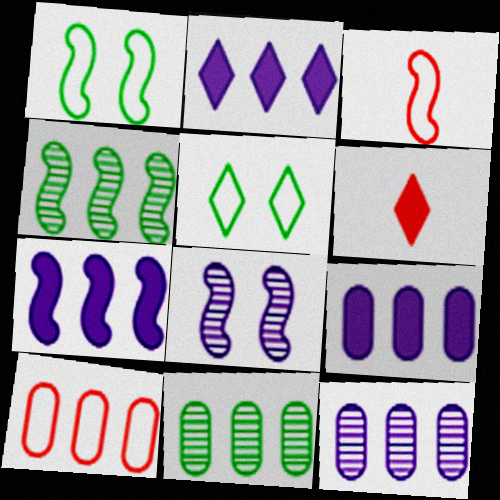[[1, 6, 12], 
[2, 4, 10], 
[2, 7, 9], 
[9, 10, 11]]